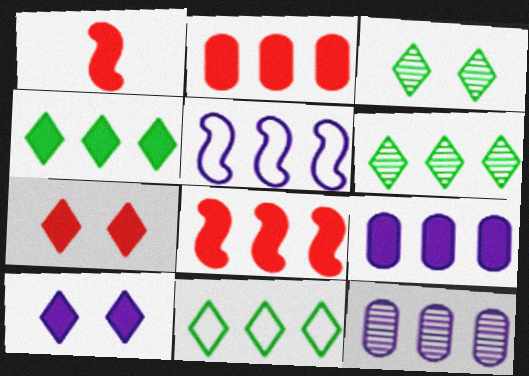[[1, 2, 7], 
[2, 5, 6], 
[4, 6, 11], 
[4, 8, 9], 
[8, 11, 12]]